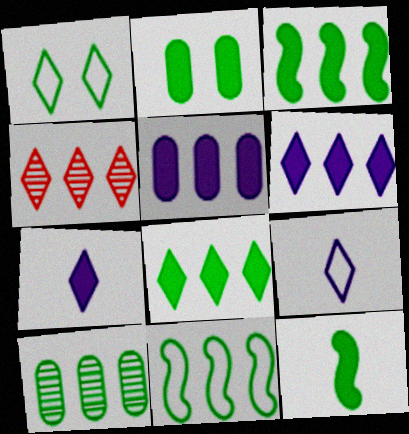[[1, 4, 7], 
[1, 10, 12], 
[2, 8, 12], 
[4, 5, 11], 
[8, 10, 11]]